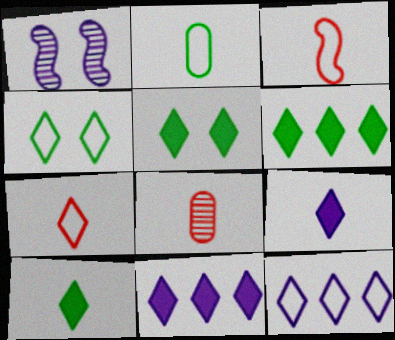[[4, 7, 12], 
[5, 6, 10]]